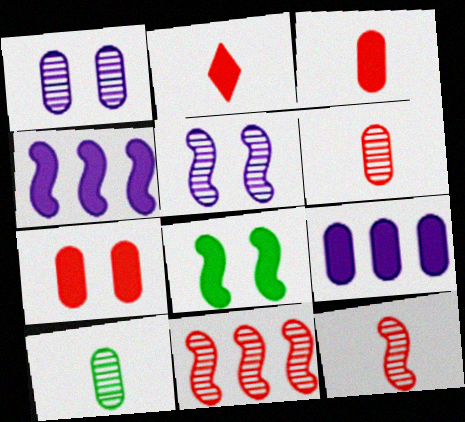[[2, 8, 9]]